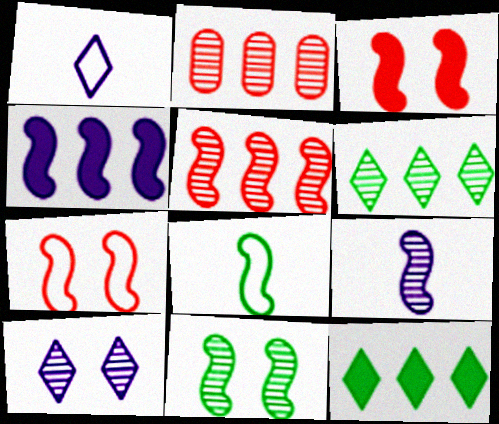[[5, 9, 11]]